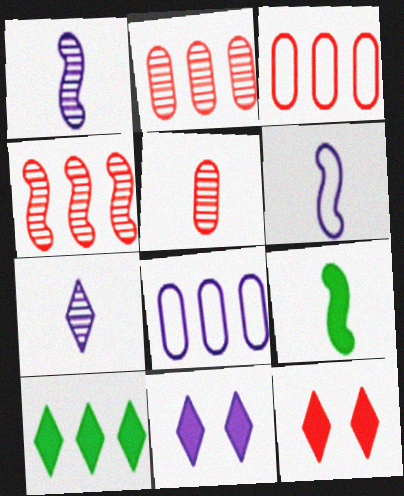[[1, 8, 11], 
[4, 8, 10]]